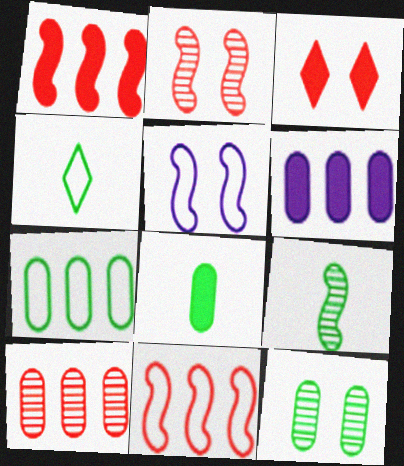[[1, 5, 9], 
[2, 4, 6], 
[3, 5, 12], 
[4, 8, 9], 
[6, 7, 10], 
[7, 8, 12]]